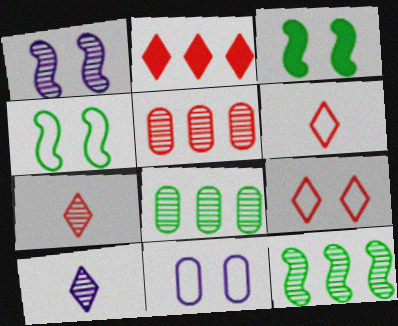[[1, 7, 8], 
[2, 7, 9], 
[4, 9, 11]]